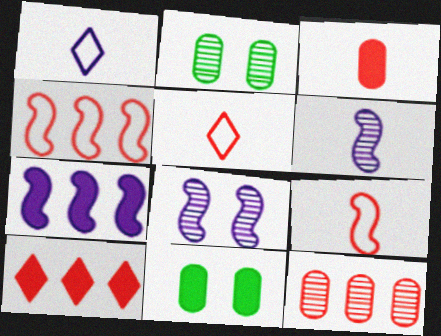[[2, 5, 7], 
[4, 10, 12]]